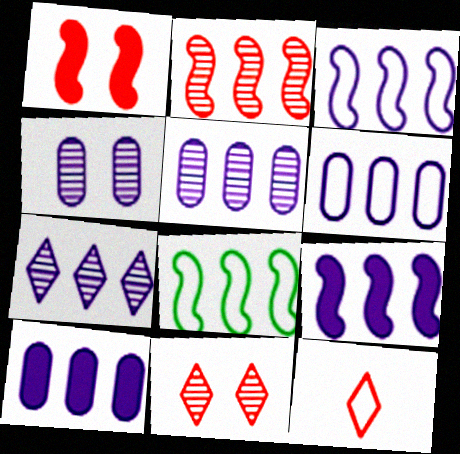[[2, 8, 9], 
[3, 7, 10], 
[5, 6, 10], 
[6, 7, 9]]